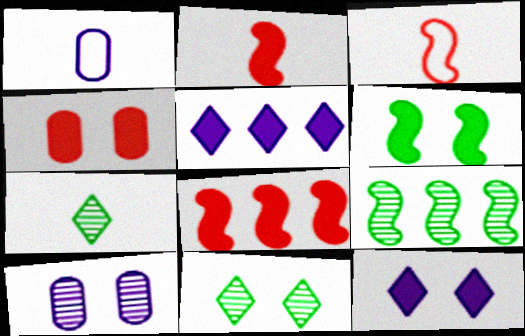[[1, 2, 7], 
[1, 8, 11], 
[4, 6, 12]]